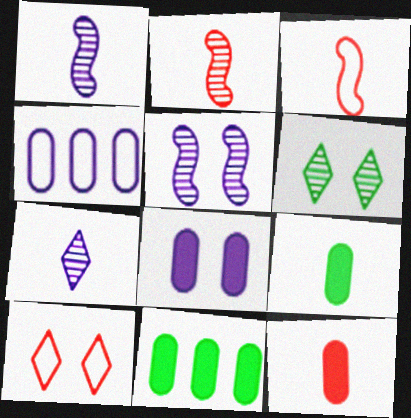[[1, 10, 11], 
[3, 7, 9], 
[8, 11, 12]]